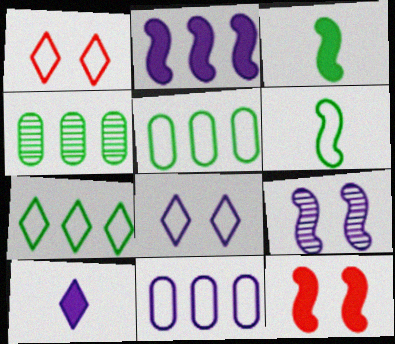[[1, 6, 11], 
[2, 3, 12], 
[9, 10, 11]]